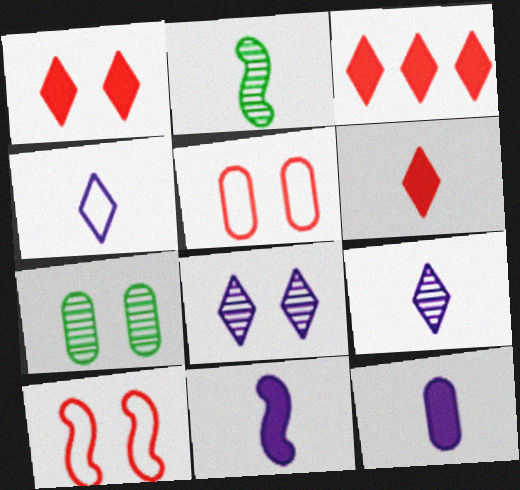[[1, 3, 6]]